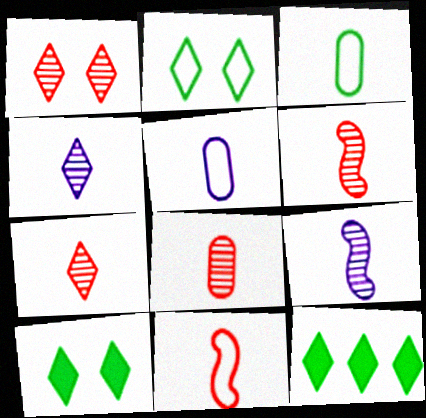[[6, 7, 8]]